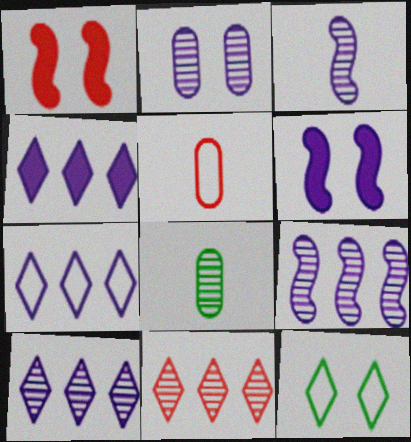[[1, 2, 12], 
[1, 5, 11], 
[1, 7, 8], 
[2, 3, 10], 
[4, 7, 10]]